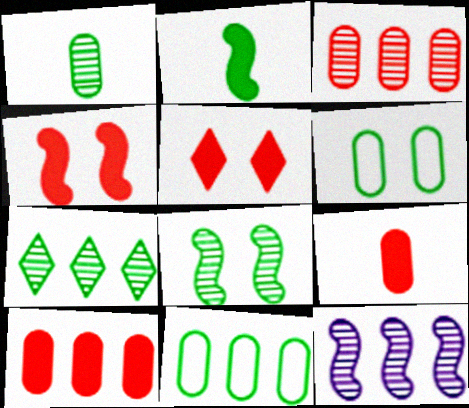[[1, 7, 8], 
[2, 6, 7], 
[3, 7, 12]]